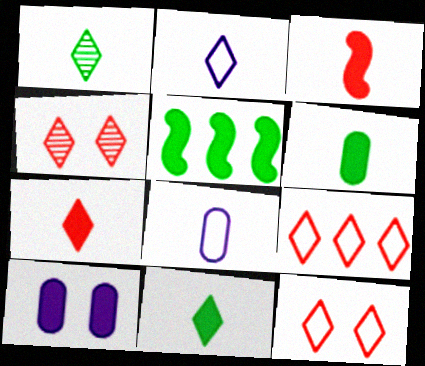[[1, 2, 7], 
[1, 3, 8], 
[4, 5, 8], 
[4, 7, 9], 
[5, 7, 10]]